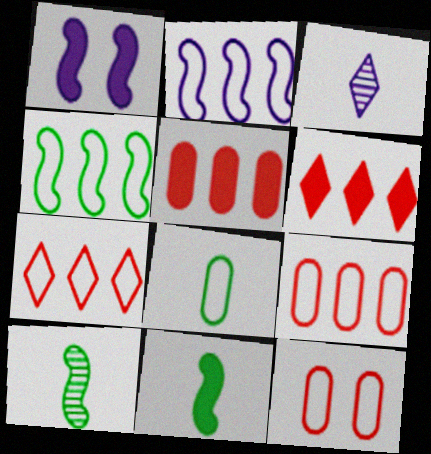[]